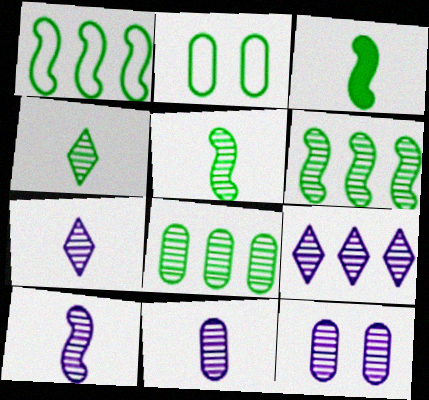[[7, 10, 11], 
[9, 10, 12]]